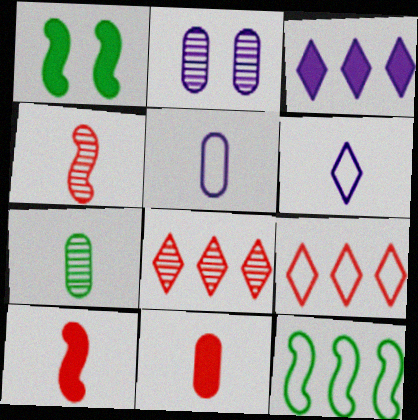[[1, 3, 11], 
[1, 5, 8], 
[5, 7, 11], 
[6, 7, 10]]